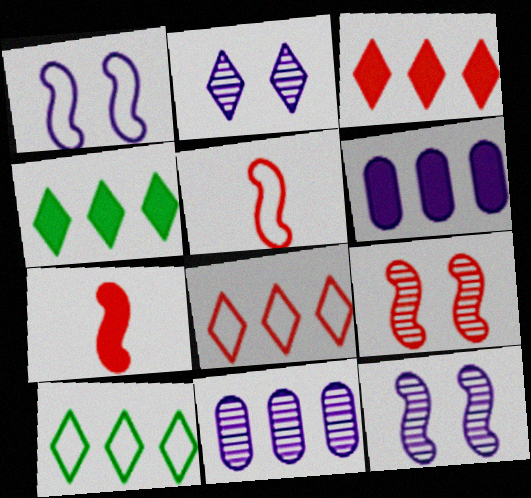[]